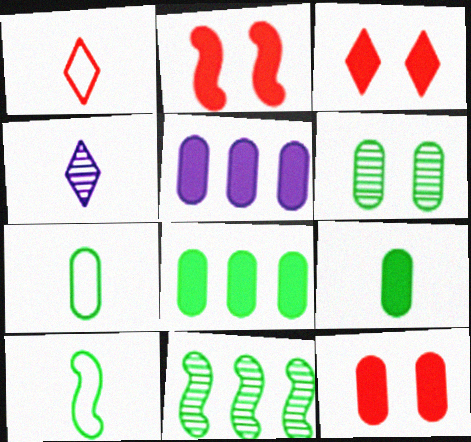[[2, 3, 12], 
[5, 9, 12], 
[6, 7, 8]]